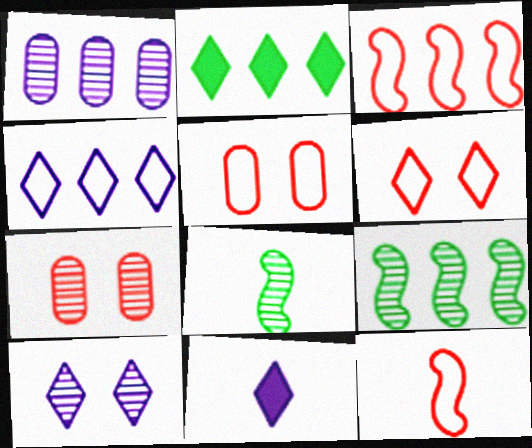[[1, 2, 3], 
[4, 10, 11], 
[5, 9, 11]]